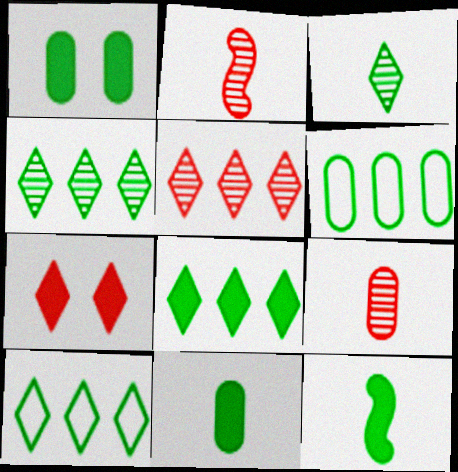[[1, 8, 12], 
[4, 8, 10]]